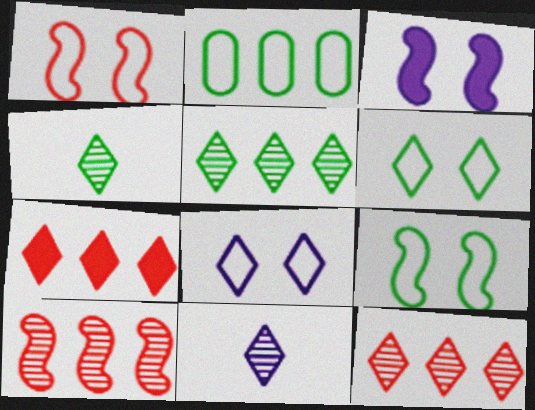[[4, 7, 8], 
[6, 7, 11]]